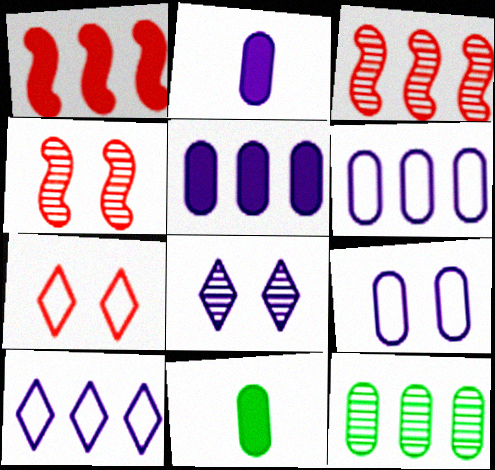[[1, 10, 12], 
[4, 10, 11]]